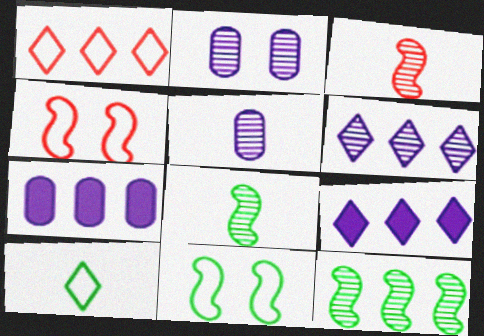[[1, 7, 12]]